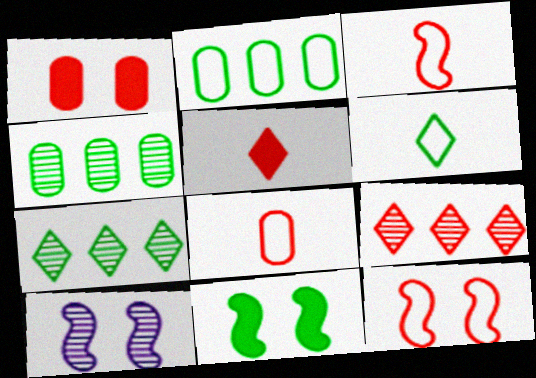[[1, 3, 9], 
[2, 5, 10], 
[4, 6, 11], 
[10, 11, 12]]